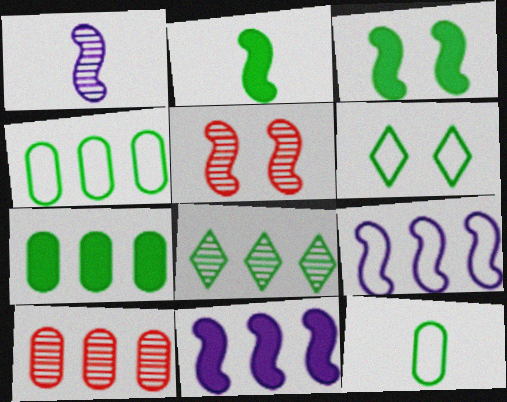[[2, 5, 9], 
[3, 8, 12]]